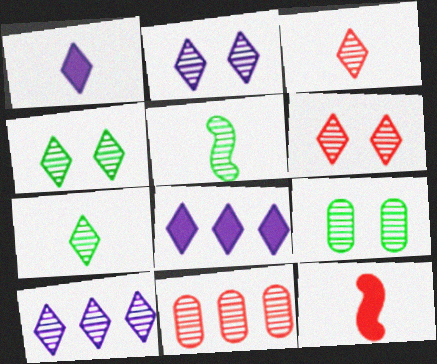[[2, 4, 6], 
[2, 5, 11], 
[3, 4, 10], 
[6, 7, 10]]